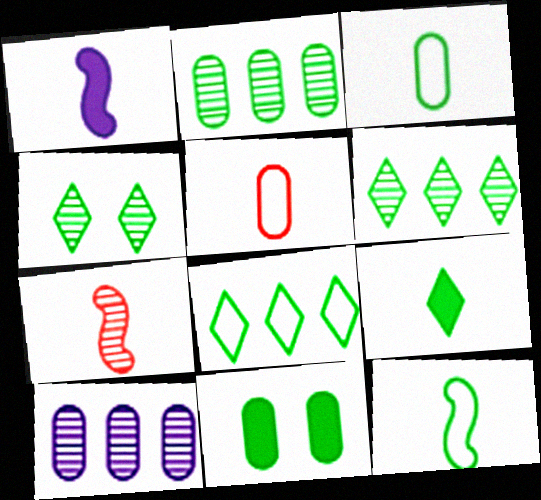[[1, 7, 12], 
[2, 3, 11], 
[4, 7, 10], 
[4, 8, 9], 
[5, 10, 11], 
[6, 11, 12]]